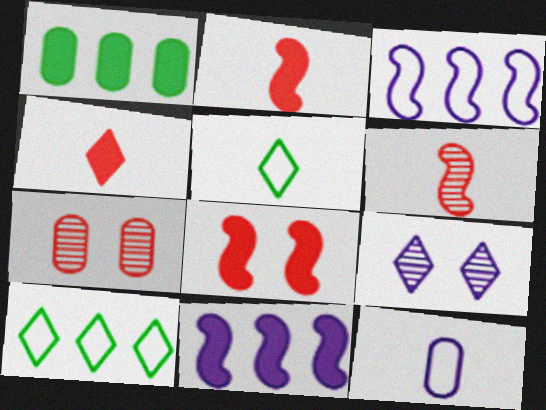[[1, 7, 12], 
[4, 9, 10], 
[5, 7, 11], 
[9, 11, 12]]